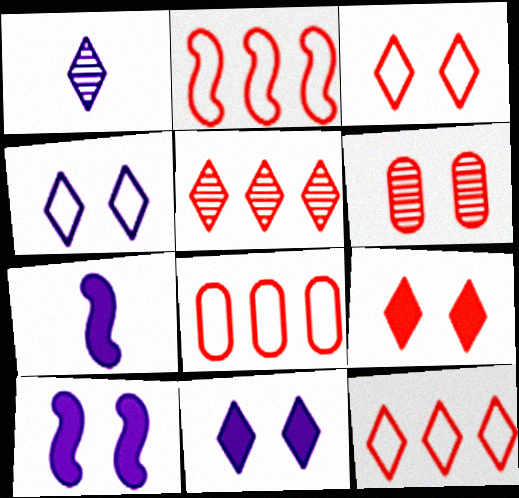[[2, 8, 12]]